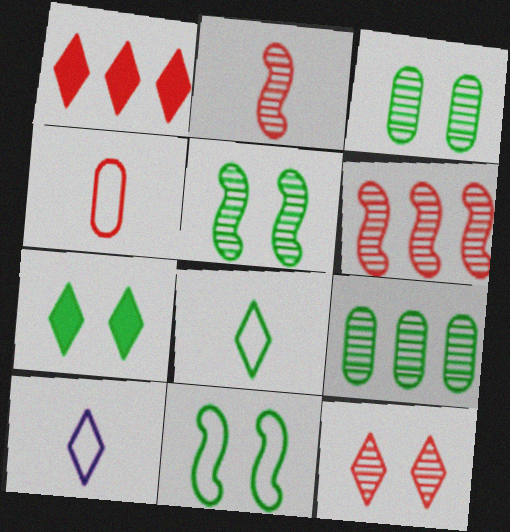[[3, 7, 11]]